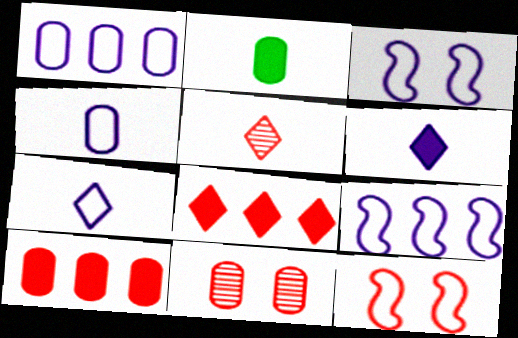[[1, 2, 11], 
[1, 3, 7], 
[5, 10, 12]]